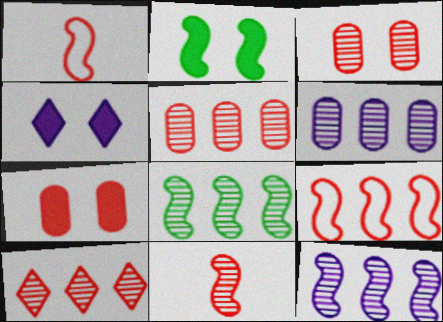[[1, 2, 12], 
[1, 7, 10], 
[2, 4, 7], 
[3, 10, 11], 
[6, 8, 10]]